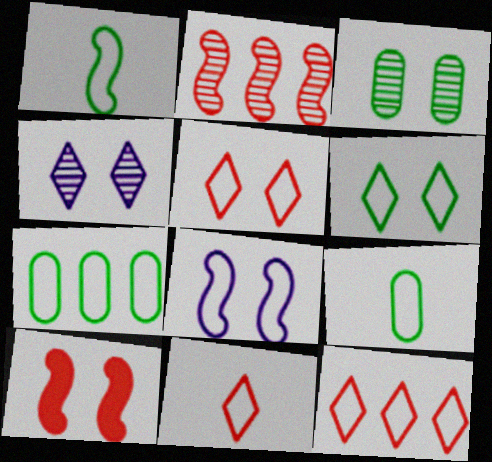[[1, 6, 7], 
[5, 11, 12], 
[7, 8, 11], 
[8, 9, 12]]